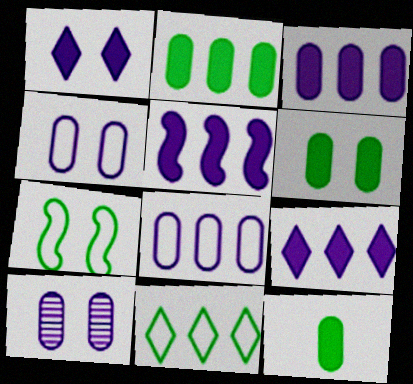[[2, 6, 12], 
[3, 5, 9]]